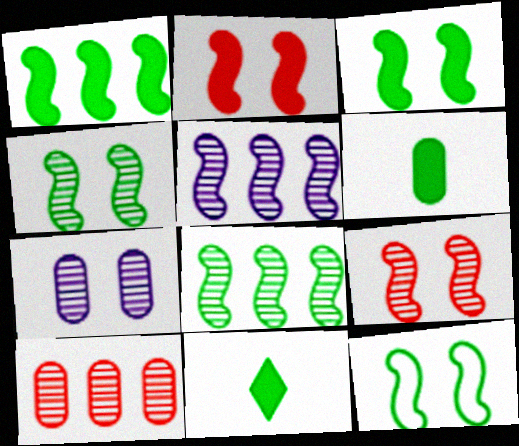[[3, 4, 12]]